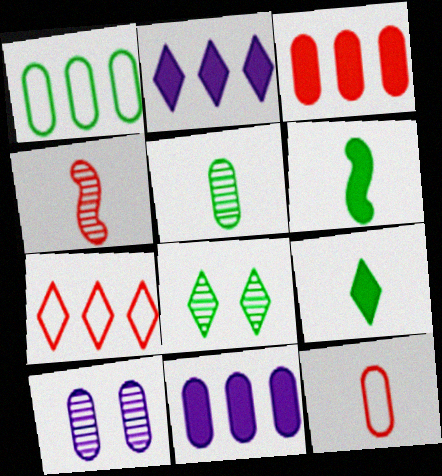[[1, 6, 8], 
[6, 7, 10]]